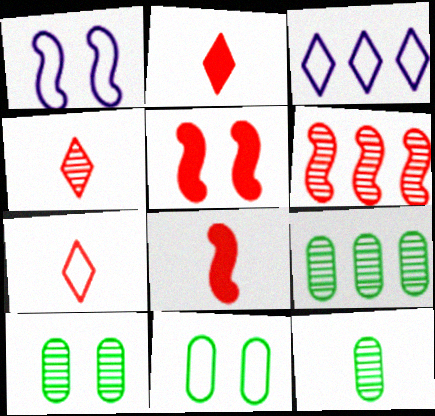[[1, 2, 9], 
[2, 4, 7], 
[3, 5, 12], 
[3, 8, 10], 
[9, 10, 12]]